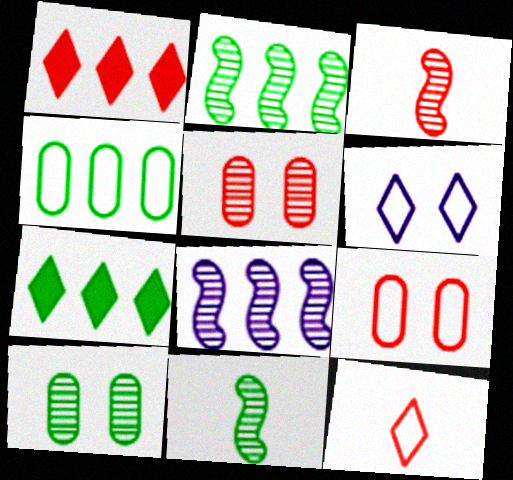[[1, 3, 9], 
[1, 4, 8], 
[2, 4, 7]]